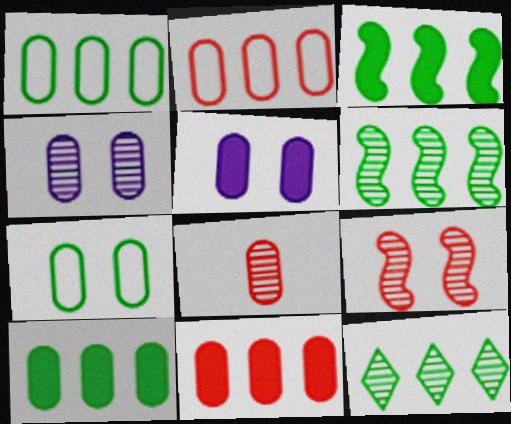[[1, 3, 12], 
[1, 5, 8]]